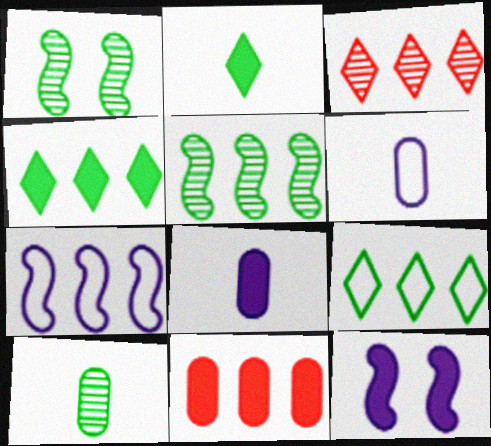[[2, 11, 12]]